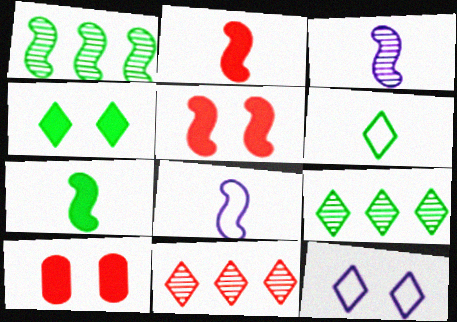[[1, 5, 8], 
[4, 6, 9], 
[8, 9, 10]]